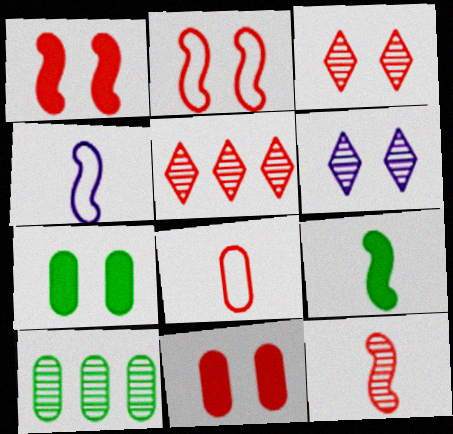[[1, 5, 8], 
[2, 3, 11], 
[2, 6, 7], 
[4, 5, 7], 
[4, 9, 12], 
[6, 10, 12]]